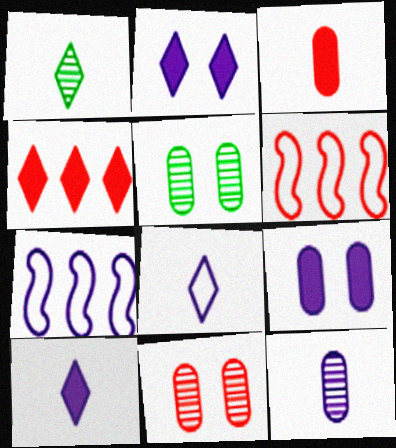[[1, 6, 9], 
[2, 7, 12], 
[5, 6, 10]]